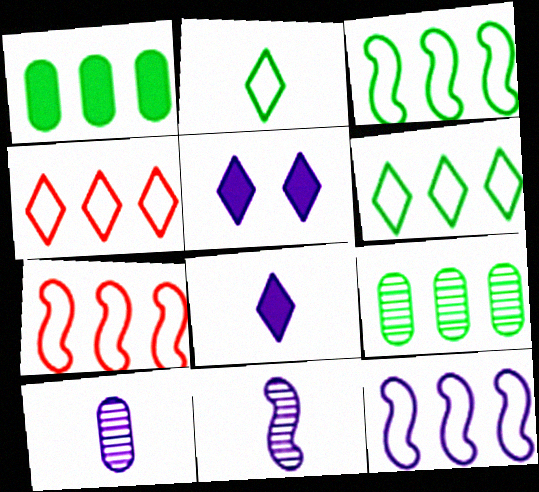[[3, 7, 12], 
[5, 10, 12]]